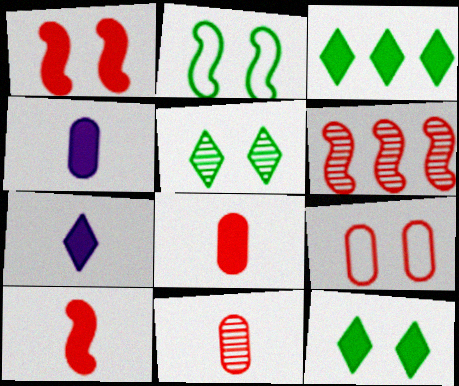[[1, 3, 4]]